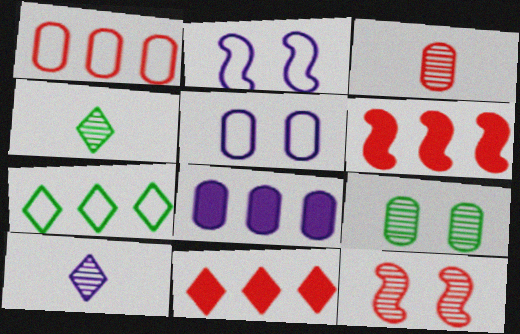[[2, 8, 10], 
[4, 5, 6]]